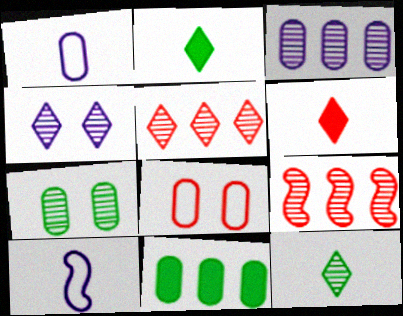[[4, 5, 12], 
[6, 8, 9]]